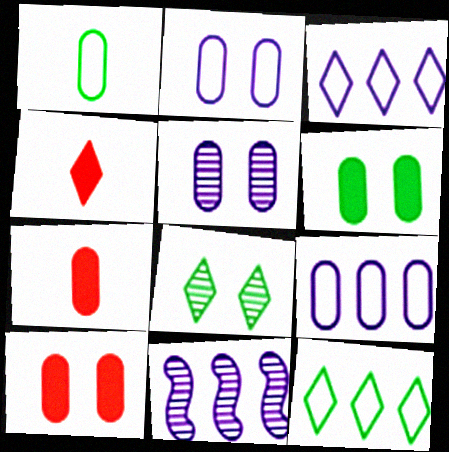[[3, 4, 8]]